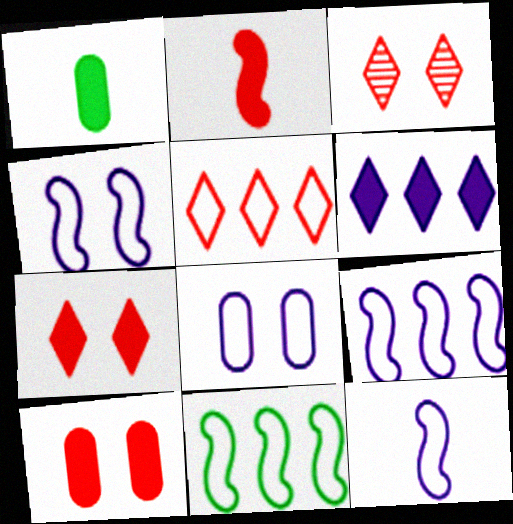[[1, 3, 9], 
[4, 9, 12]]